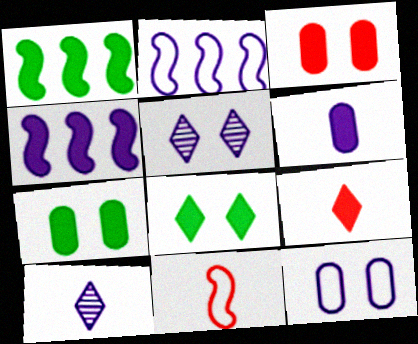[[2, 5, 6], 
[4, 7, 9], 
[4, 10, 12]]